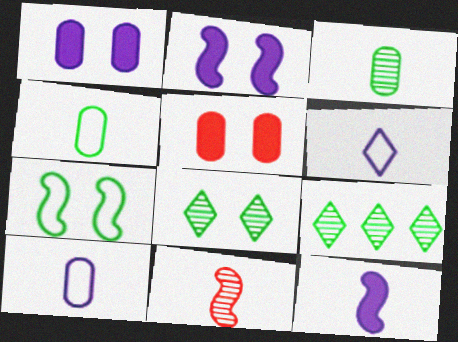[]